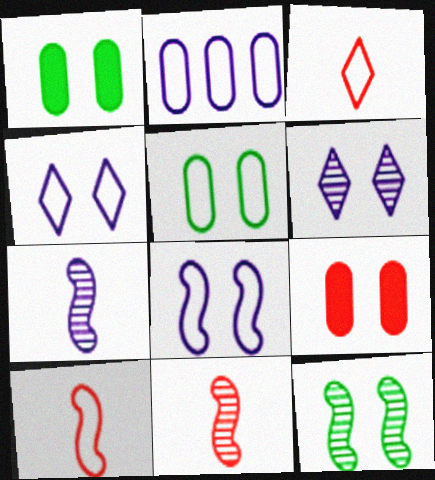[[4, 9, 12]]